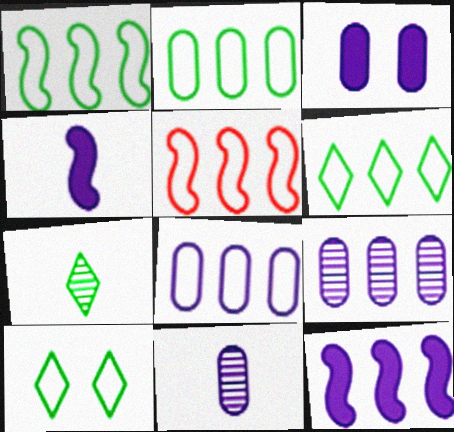[[1, 2, 6], 
[3, 5, 7], 
[3, 8, 11], 
[5, 6, 8]]